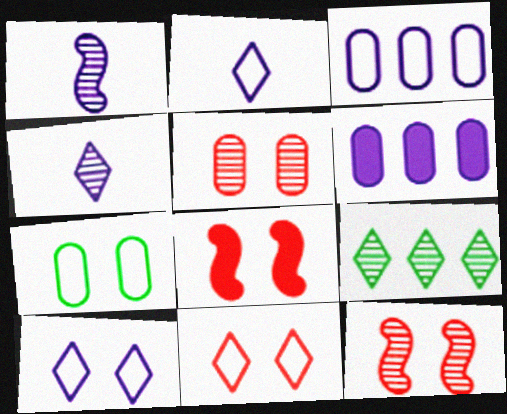[[1, 5, 9], 
[1, 6, 10], 
[5, 8, 11]]